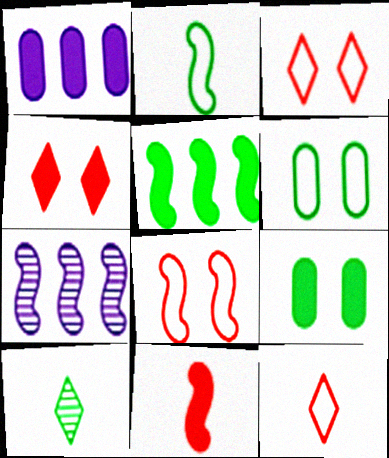[[1, 8, 10], 
[5, 6, 10], 
[7, 9, 12]]